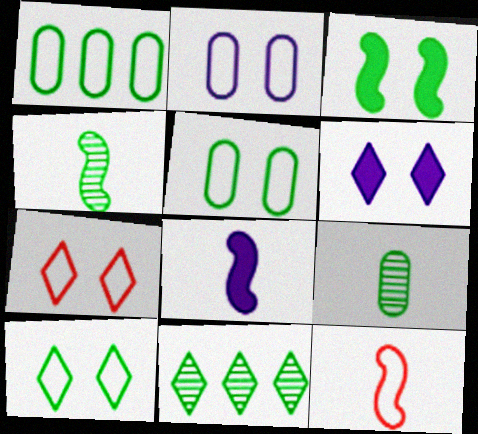[[4, 8, 12]]